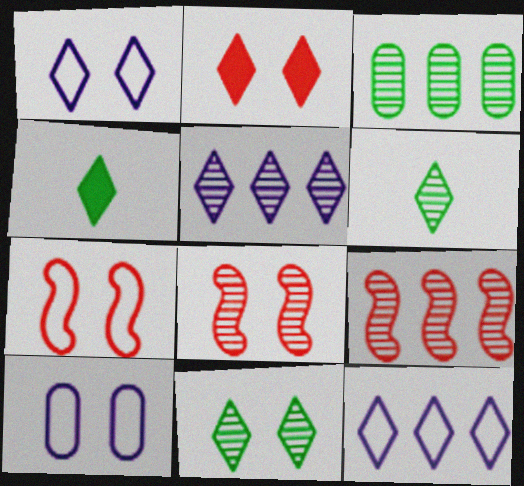[[1, 2, 11], 
[2, 6, 12], 
[3, 5, 9], 
[4, 9, 10]]